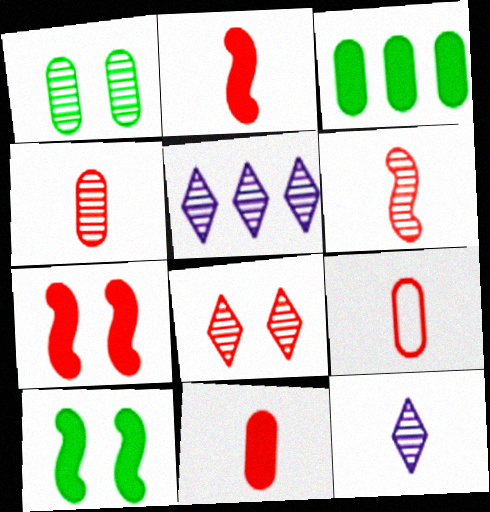[[1, 5, 6], 
[4, 9, 11], 
[5, 9, 10]]